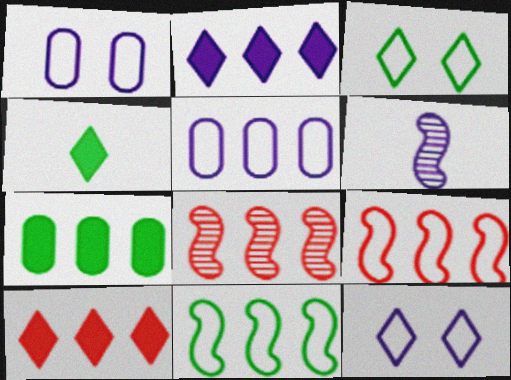[[1, 2, 6], 
[1, 4, 8]]